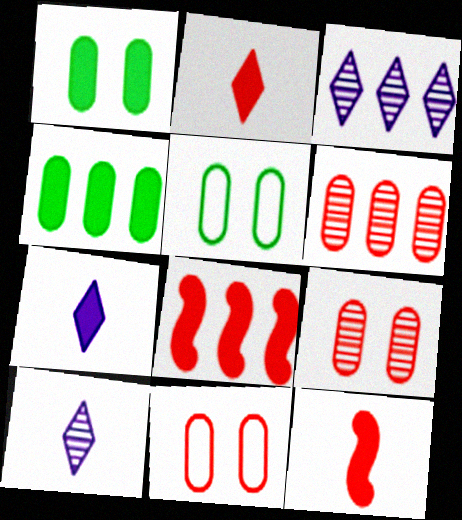[[1, 7, 8], 
[3, 5, 12], 
[5, 8, 10]]